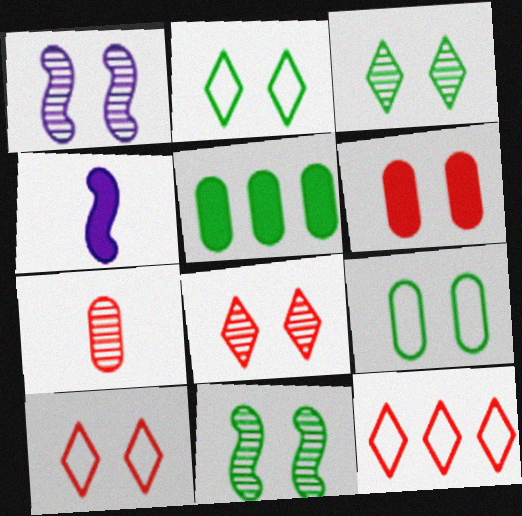[[1, 2, 6]]